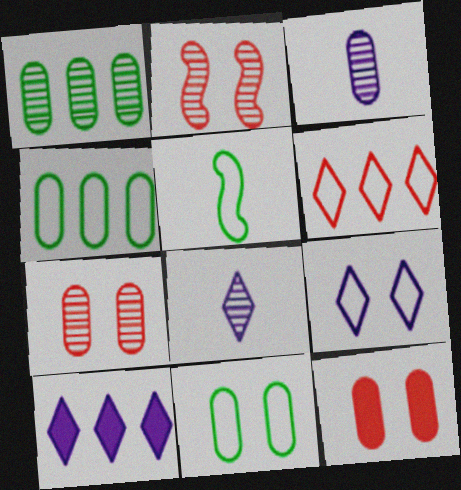[[1, 2, 8], 
[1, 3, 7], 
[3, 4, 12], 
[5, 7, 10], 
[8, 9, 10]]